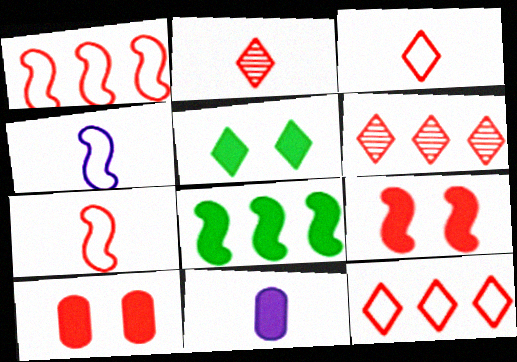[[1, 2, 10], 
[6, 7, 10]]